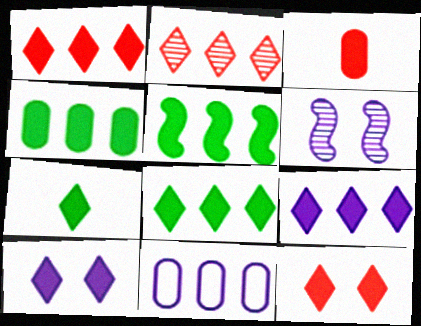[[1, 7, 10], 
[1, 8, 9], 
[2, 5, 11], 
[3, 5, 10], 
[4, 5, 8], 
[7, 9, 12]]